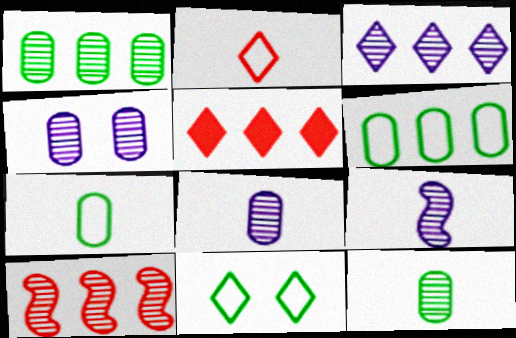[[1, 3, 10], 
[3, 4, 9]]